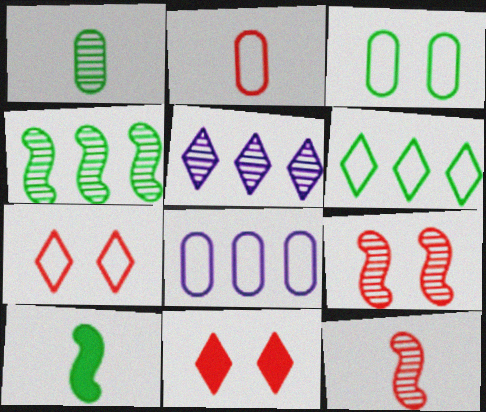[[1, 5, 9], 
[2, 3, 8]]